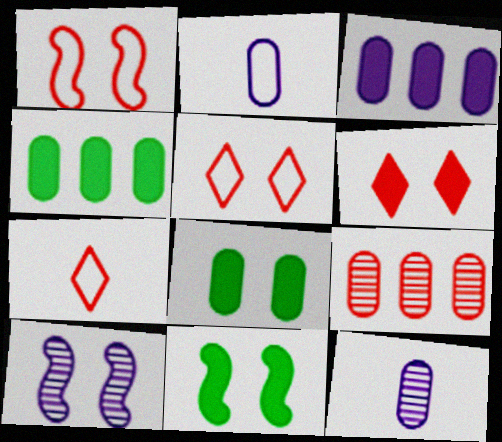[[1, 10, 11], 
[2, 8, 9], 
[4, 7, 10], 
[5, 8, 10]]